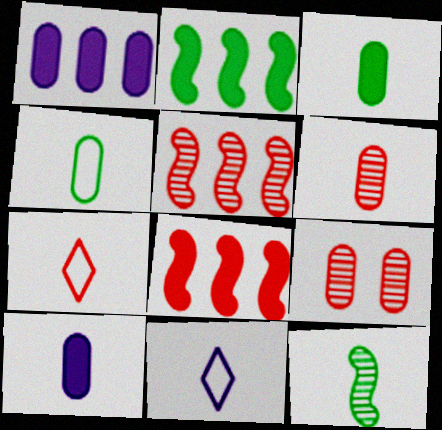[[1, 4, 9], 
[2, 9, 11], 
[4, 6, 10], 
[7, 8, 9], 
[7, 10, 12]]